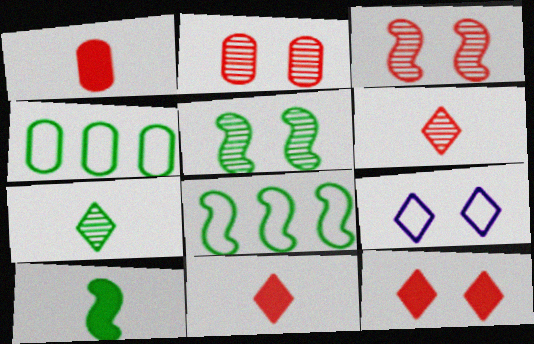[[5, 8, 10]]